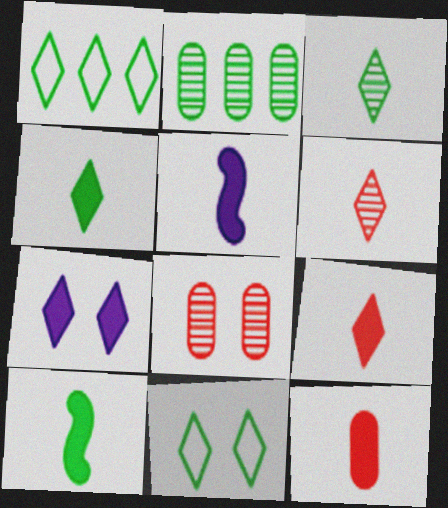[[1, 5, 8], 
[1, 6, 7], 
[2, 10, 11], 
[4, 5, 12]]